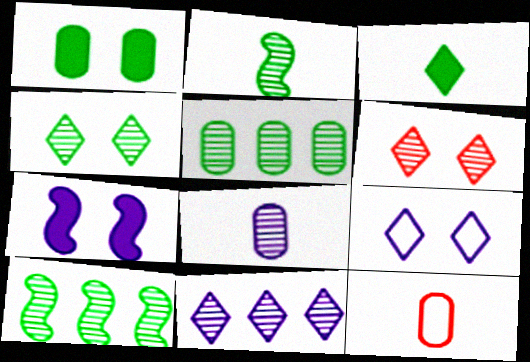[[2, 4, 5], 
[6, 8, 10]]